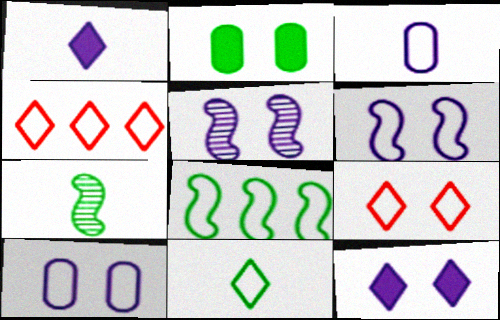[[2, 5, 9], 
[3, 8, 9], 
[5, 10, 12]]